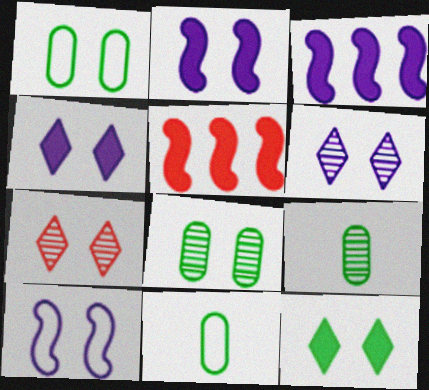[[1, 2, 7], 
[3, 7, 11], 
[5, 6, 11]]